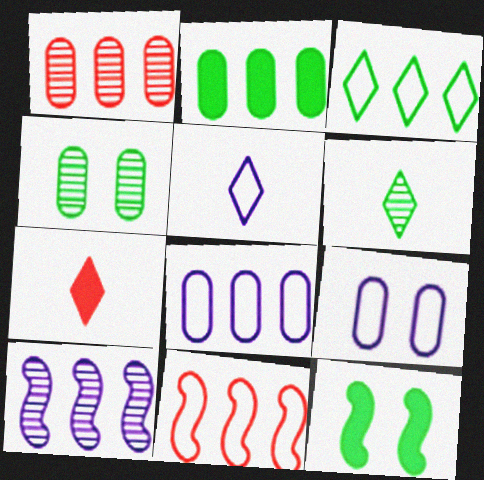[[1, 2, 8], 
[1, 5, 12], 
[3, 8, 11], 
[5, 6, 7]]